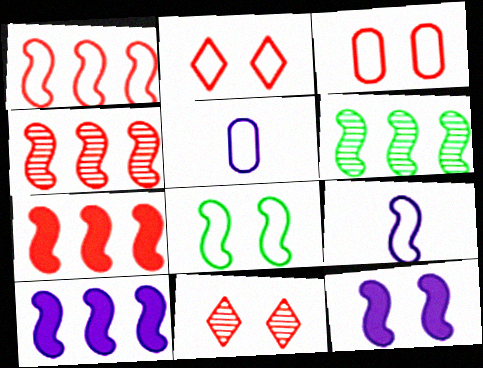[[1, 4, 7], 
[1, 6, 10], 
[1, 8, 9]]